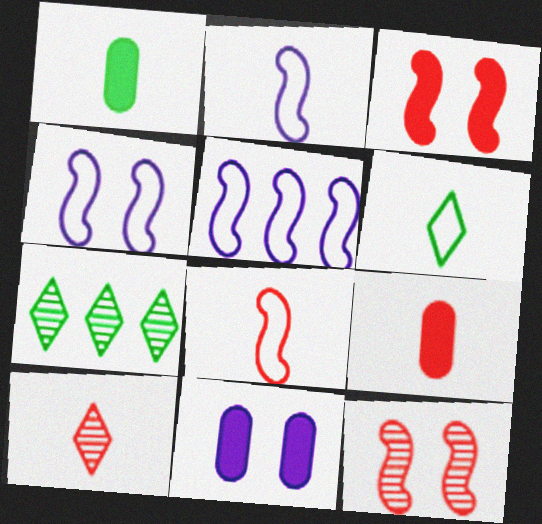[[1, 2, 10], 
[2, 4, 5], 
[4, 7, 9], 
[7, 8, 11], 
[8, 9, 10]]